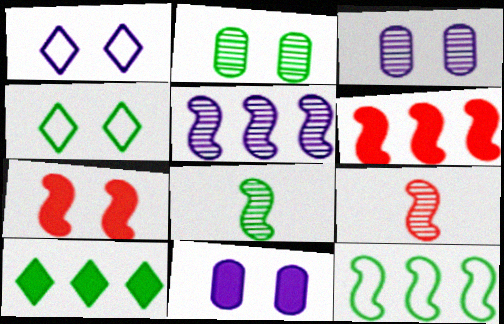[[1, 2, 7], 
[3, 4, 7], 
[5, 6, 12]]